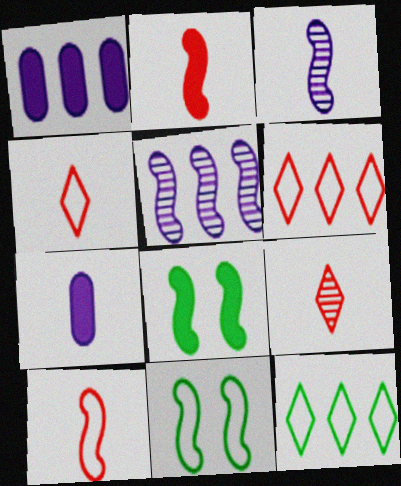[[1, 9, 11], 
[2, 5, 11], 
[5, 8, 10]]